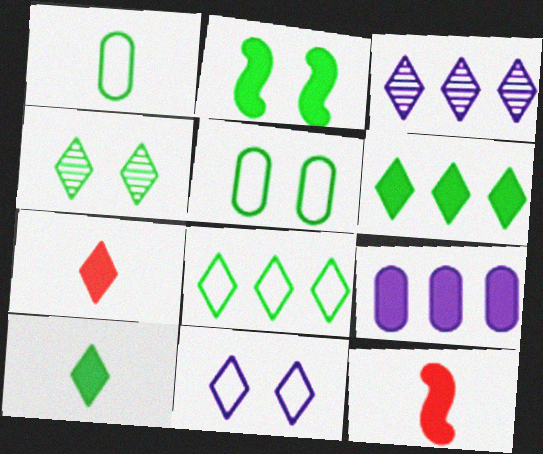[[2, 4, 5], 
[2, 7, 9], 
[3, 5, 12], 
[4, 8, 10]]